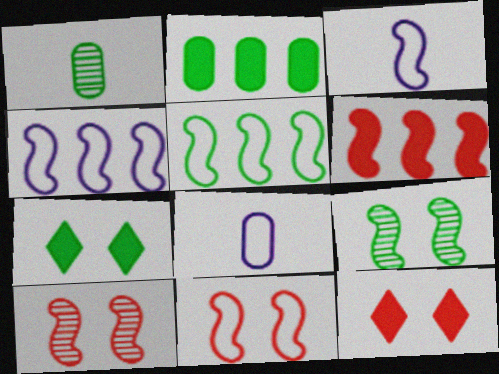[[1, 4, 12], 
[1, 5, 7], 
[3, 5, 11], 
[3, 6, 9]]